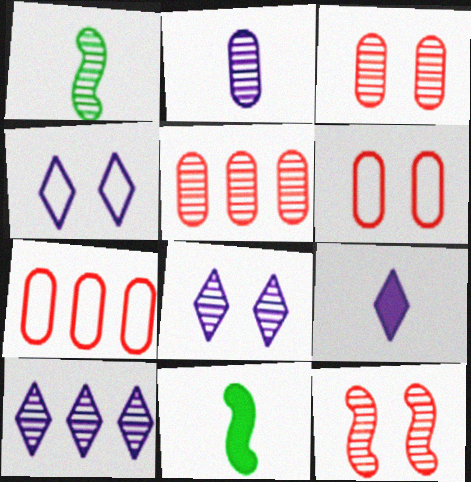[[1, 3, 10], 
[1, 5, 8], 
[4, 5, 11], 
[4, 9, 10], 
[6, 10, 11], 
[7, 8, 11]]